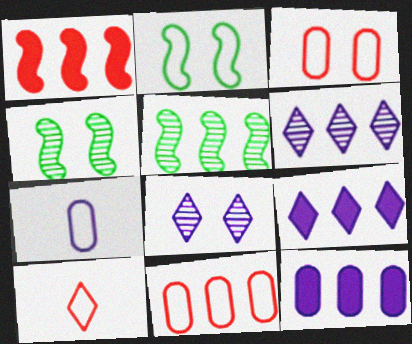[[4, 10, 12], 
[5, 9, 11]]